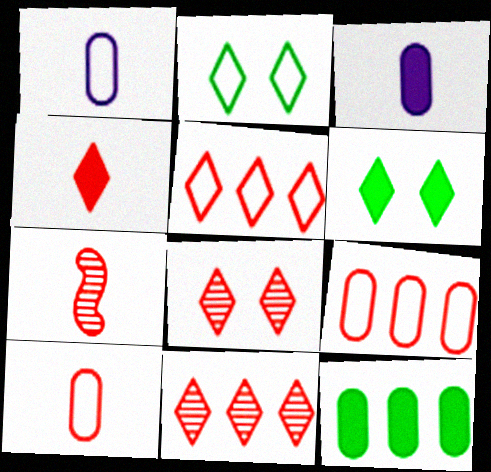[[4, 5, 8], 
[4, 7, 10]]